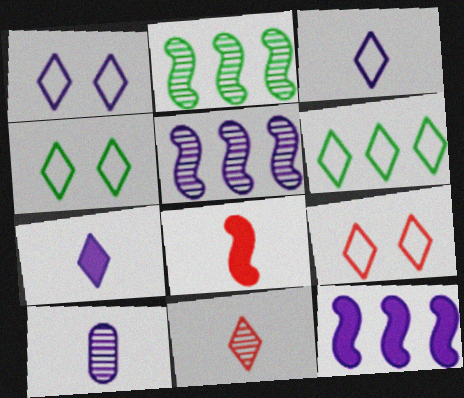[[1, 4, 9], 
[1, 10, 12], 
[3, 6, 9]]